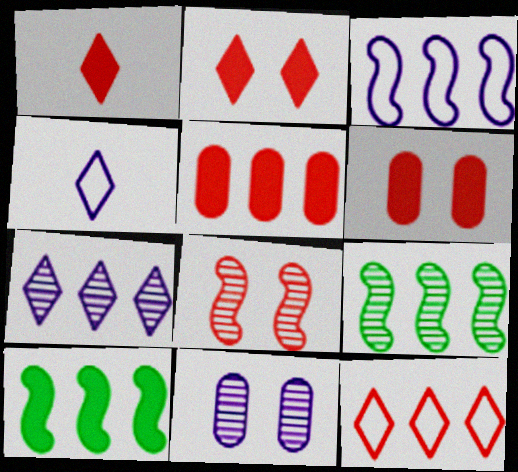[[4, 6, 9]]